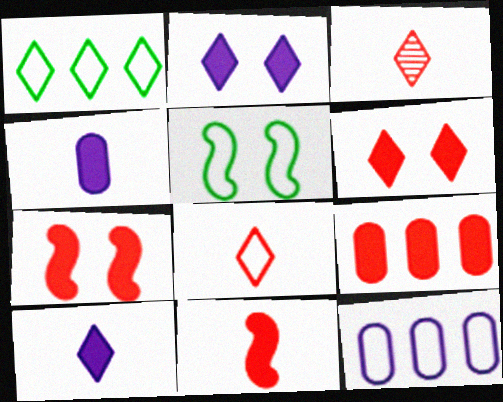[[1, 2, 3], 
[5, 8, 12], 
[6, 9, 11]]